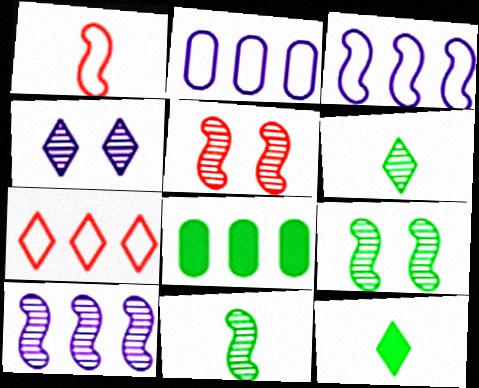[[1, 4, 8], 
[2, 5, 12], 
[4, 7, 12], 
[5, 10, 11], 
[7, 8, 10]]